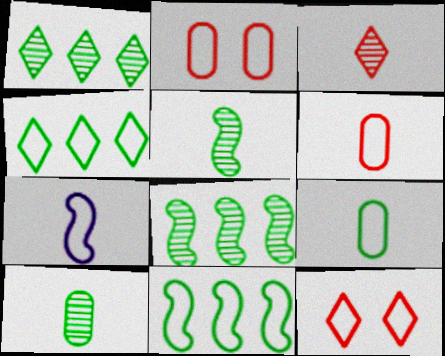[[2, 4, 7]]